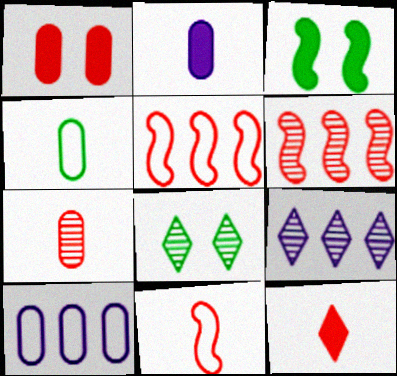[[2, 4, 7], 
[2, 5, 8], 
[7, 11, 12]]